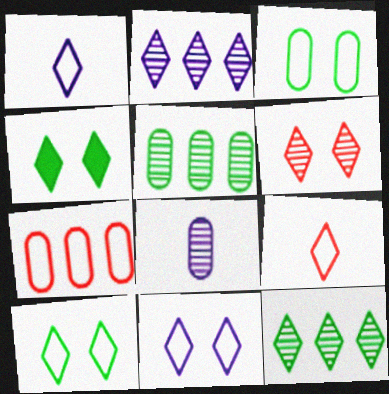[[2, 4, 9], 
[4, 6, 11]]